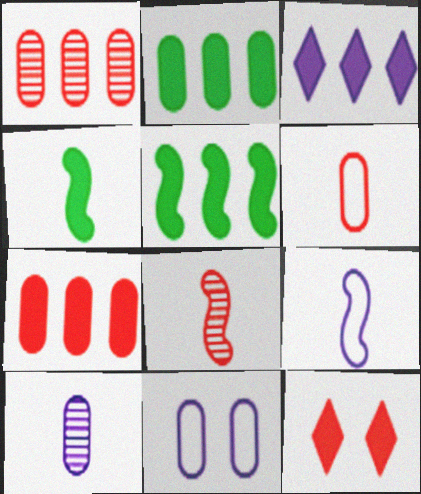[[3, 5, 7], 
[4, 8, 9]]